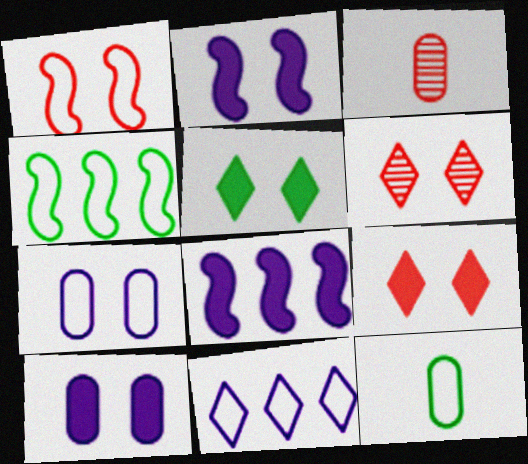[[1, 11, 12], 
[6, 8, 12]]